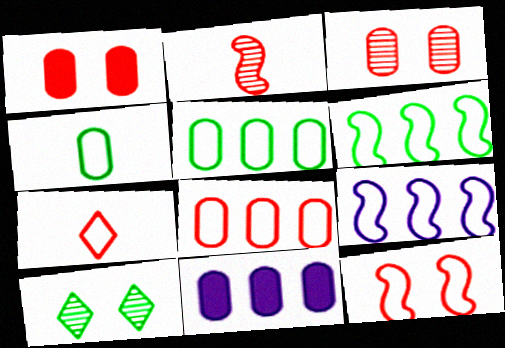[[3, 4, 11], 
[7, 8, 12]]